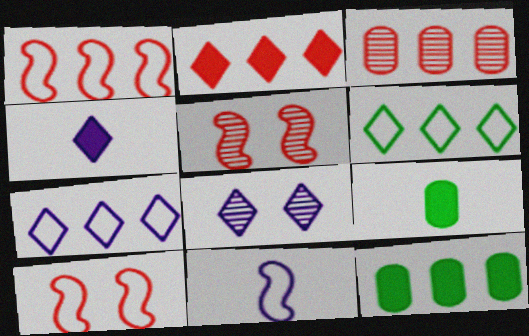[[1, 2, 3], 
[1, 8, 9], 
[4, 7, 8], 
[5, 7, 9]]